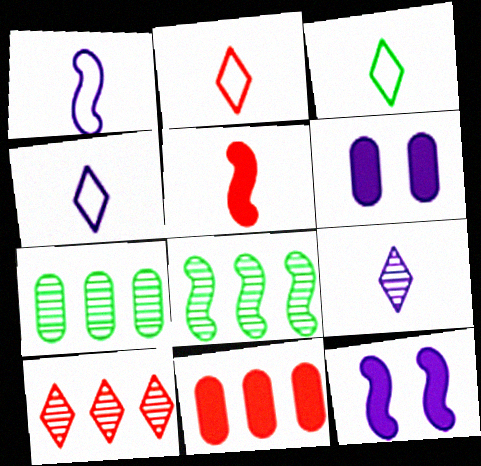[[2, 3, 4], 
[2, 6, 8], 
[2, 7, 12]]